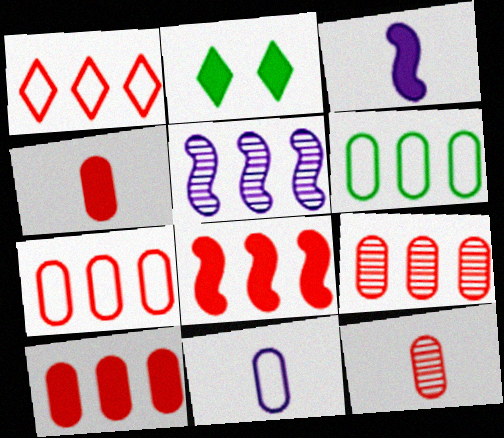[[1, 8, 9], 
[2, 3, 10], 
[7, 9, 10]]